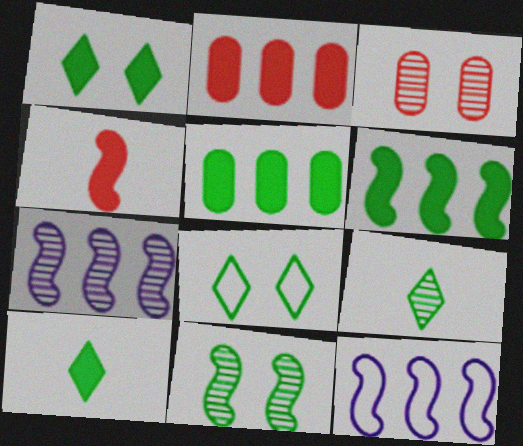[[3, 7, 9], 
[3, 10, 12], 
[4, 11, 12]]